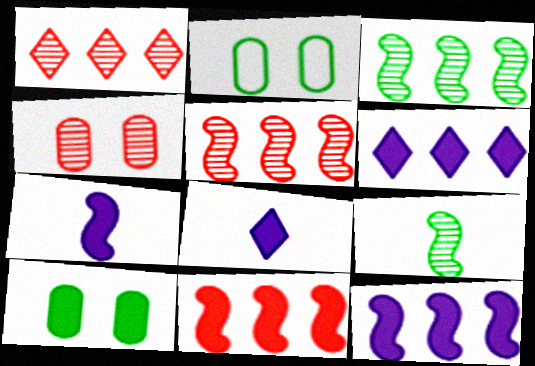[[1, 2, 7], 
[2, 5, 8], 
[8, 10, 11]]